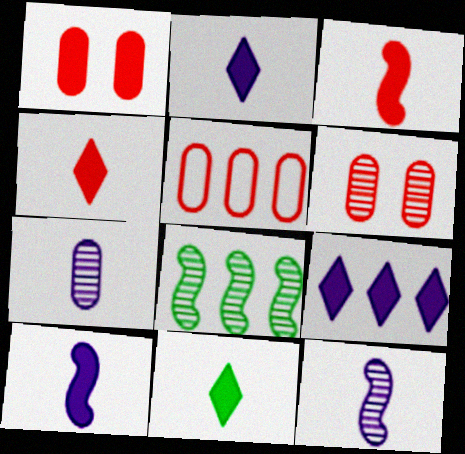[[2, 4, 11], 
[5, 8, 9]]